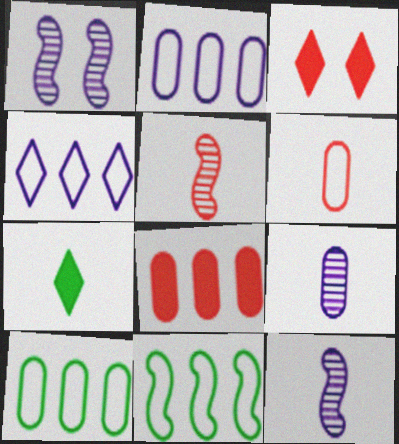[[3, 9, 11], 
[3, 10, 12], 
[6, 7, 12]]